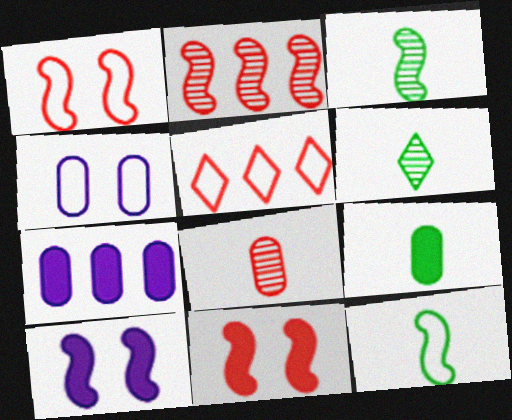[[1, 6, 7], 
[2, 10, 12], 
[4, 5, 12], 
[5, 8, 11], 
[6, 9, 12]]